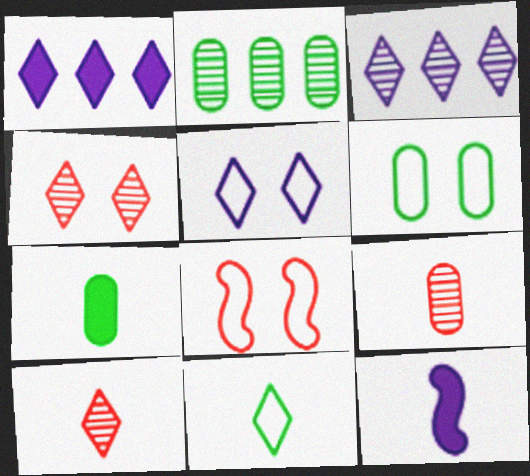[[1, 4, 11], 
[2, 6, 7], 
[3, 7, 8], 
[5, 6, 8], 
[9, 11, 12]]